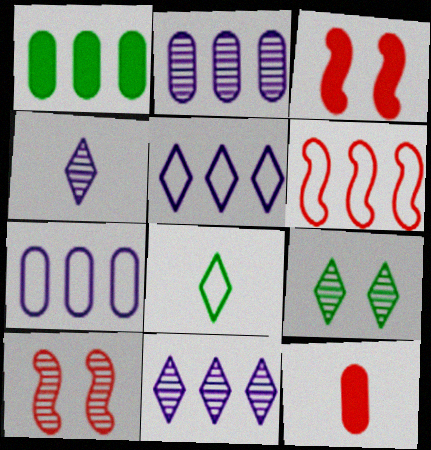[[1, 6, 11], 
[2, 3, 8]]